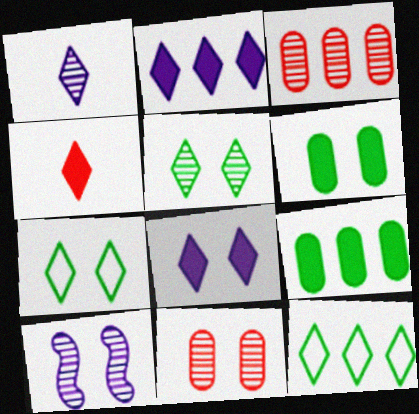[[5, 10, 11]]